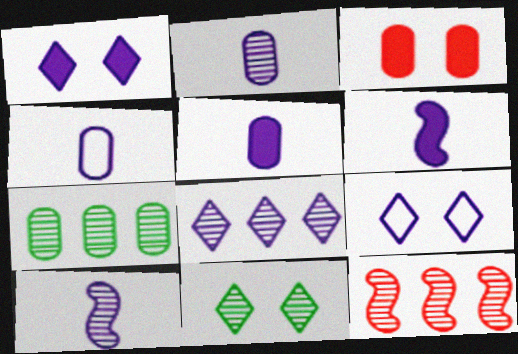[[2, 4, 5], 
[2, 11, 12], 
[3, 4, 7], 
[7, 8, 12]]